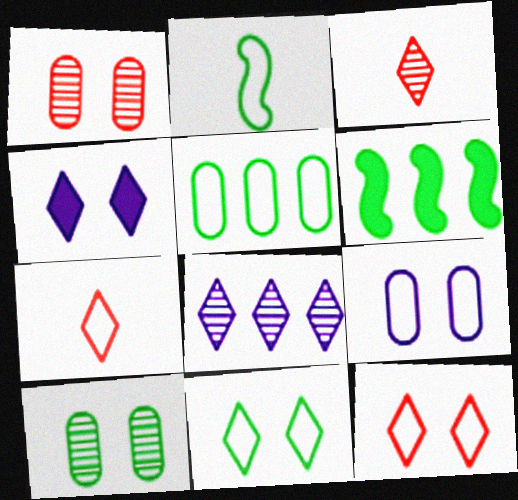[[2, 5, 11], 
[3, 6, 9]]